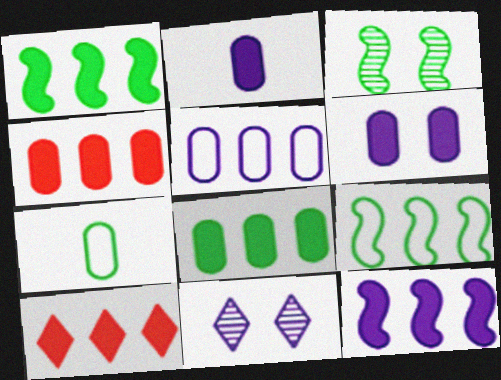[[8, 10, 12]]